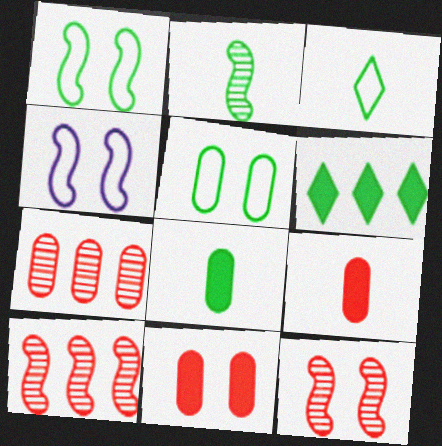[[2, 3, 8], 
[2, 5, 6]]